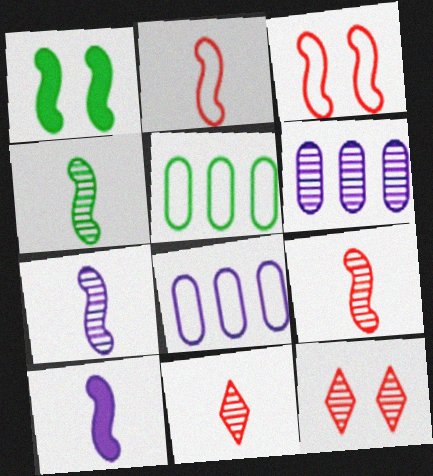[[1, 8, 11], 
[2, 4, 10], 
[4, 6, 12], 
[4, 7, 9], 
[5, 10, 12]]